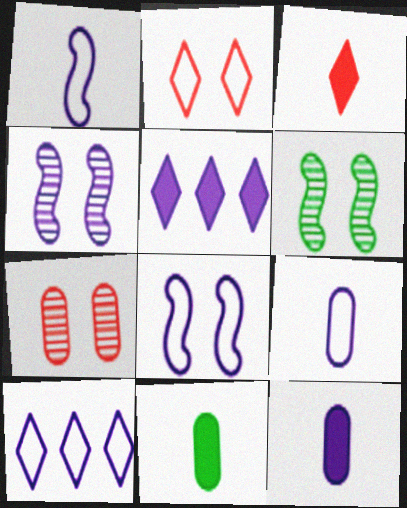[[4, 5, 9], 
[4, 10, 12], 
[8, 9, 10]]